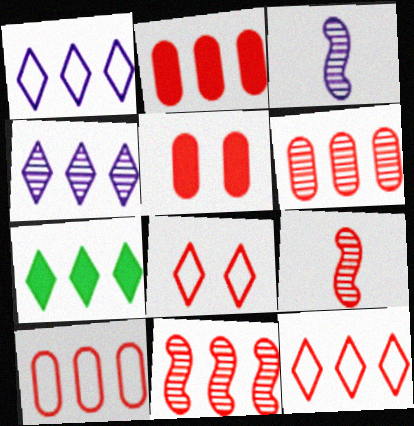[[2, 6, 10], 
[2, 8, 9], 
[2, 11, 12], 
[4, 7, 12], 
[5, 9, 12]]